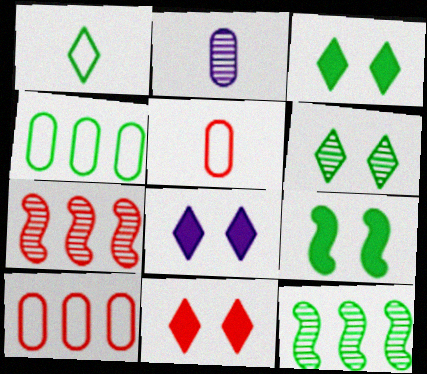[[2, 6, 7], 
[3, 8, 11], 
[5, 7, 11], 
[5, 8, 12]]